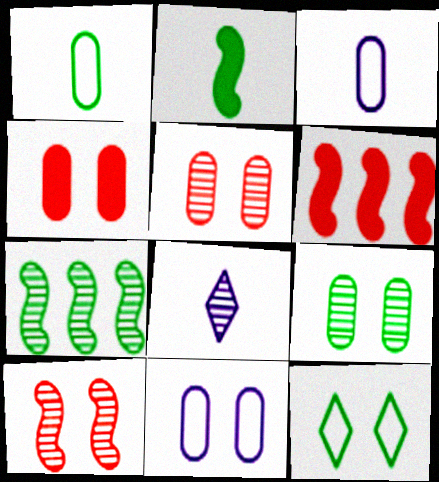[[4, 9, 11], 
[5, 7, 8]]